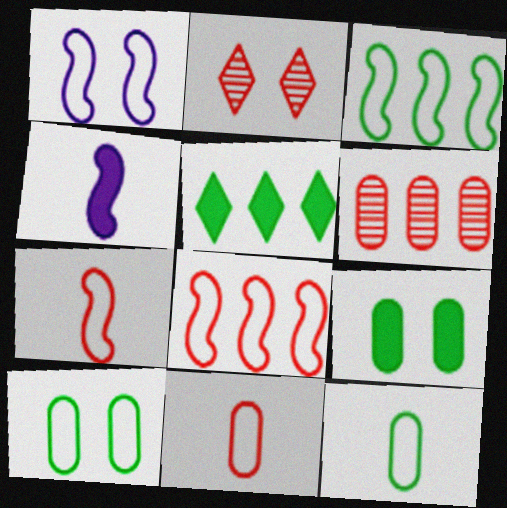[[1, 2, 9], 
[1, 3, 7]]